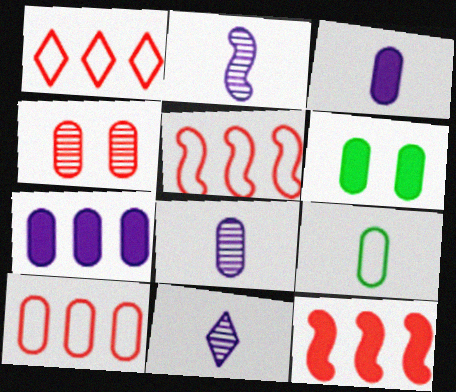[[1, 2, 6], 
[1, 5, 10], 
[2, 8, 11], 
[4, 7, 9], 
[5, 6, 11], 
[6, 8, 10]]